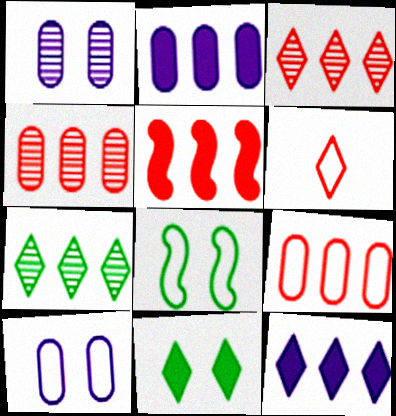[[3, 5, 9]]